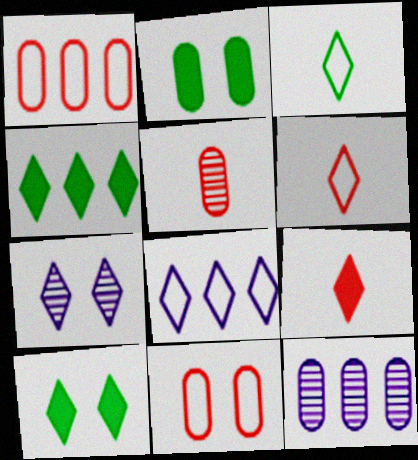[[4, 6, 7]]